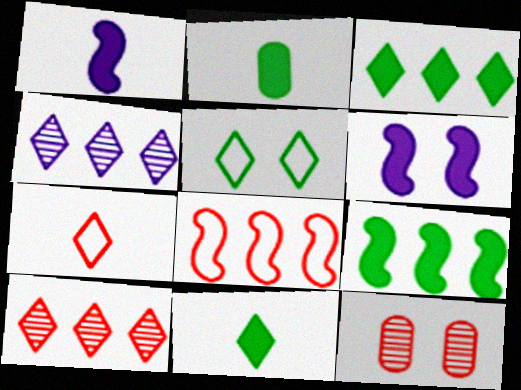[[5, 6, 12]]